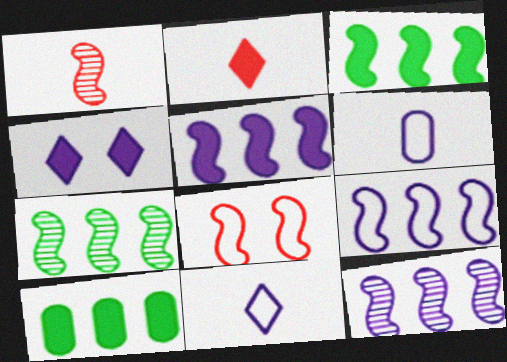[[4, 6, 12], 
[5, 9, 12]]